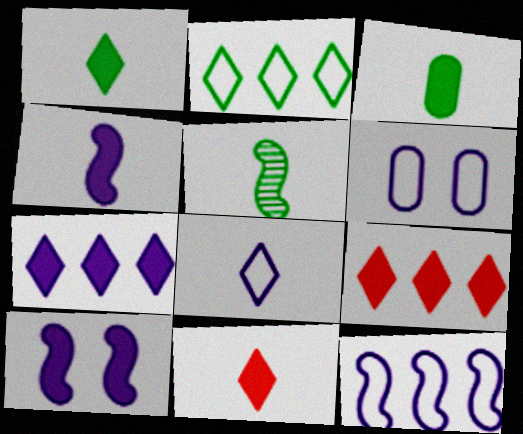[[3, 4, 11], 
[3, 9, 10], 
[5, 6, 9], 
[6, 8, 12]]